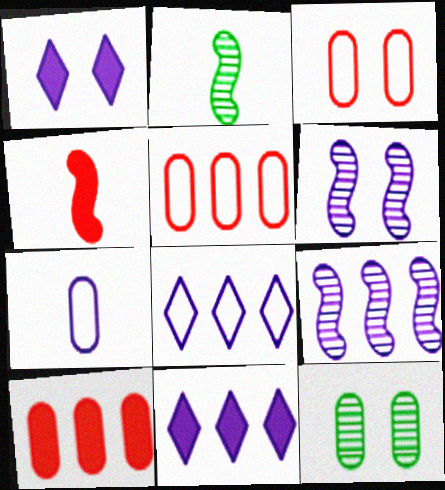[[1, 2, 5], 
[1, 7, 9], 
[2, 3, 11], 
[4, 8, 12], 
[6, 7, 11], 
[7, 10, 12]]